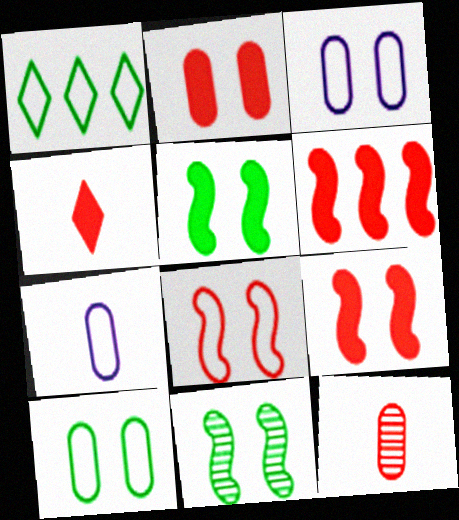[[1, 7, 8], 
[2, 4, 6]]